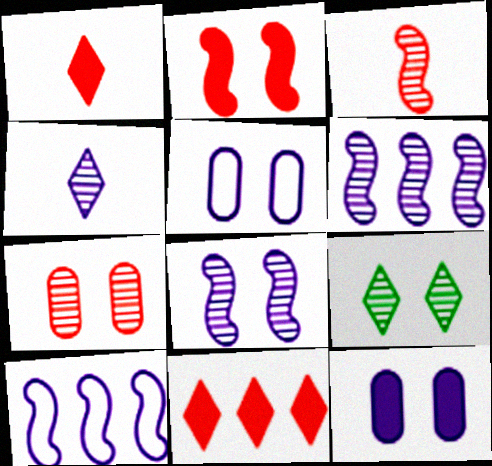[[2, 5, 9], 
[4, 10, 12], 
[7, 8, 9]]